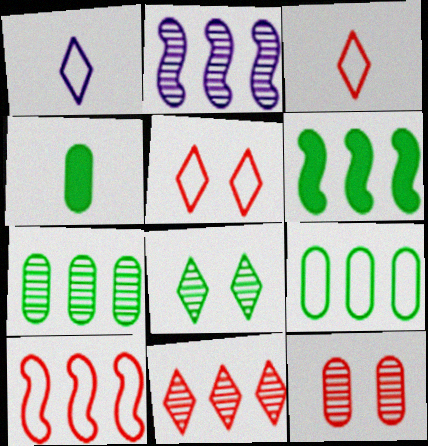[[1, 6, 12], 
[2, 4, 5], 
[2, 6, 10], 
[2, 7, 11]]